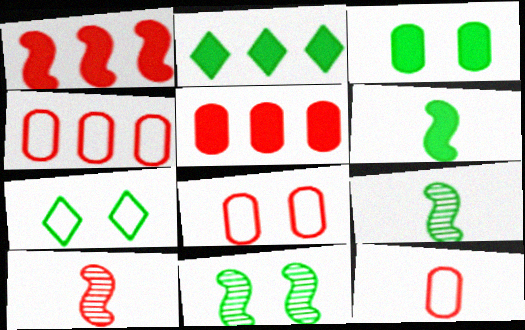[[2, 3, 6], 
[3, 7, 11], 
[4, 8, 12]]